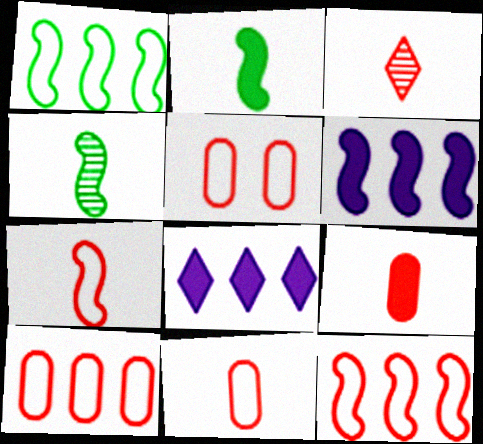[[3, 7, 9], 
[4, 5, 8], 
[5, 10, 11]]